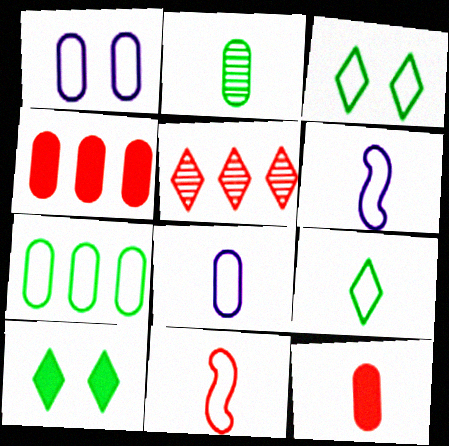[[1, 2, 4], 
[2, 8, 12], 
[8, 9, 11]]